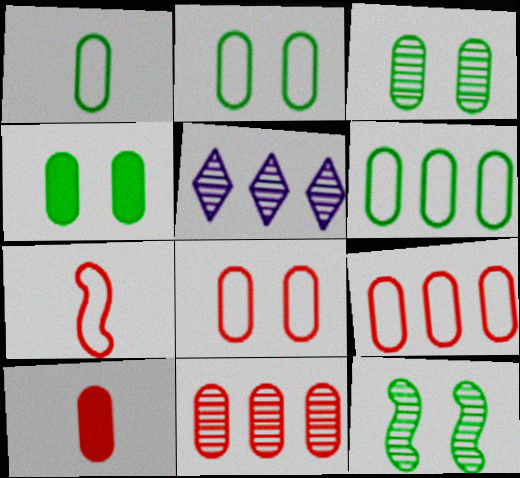[[1, 2, 6], 
[2, 3, 4], 
[4, 5, 7], 
[8, 10, 11]]